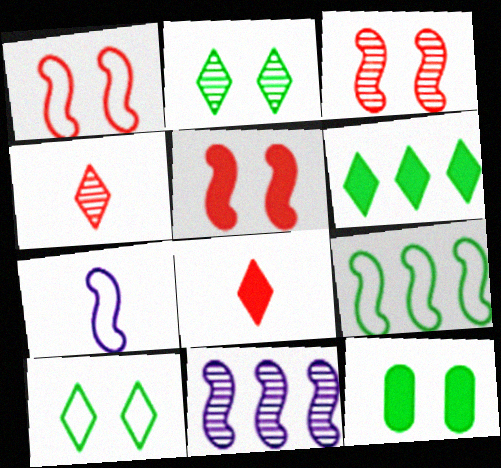[[1, 3, 5], 
[1, 7, 9]]